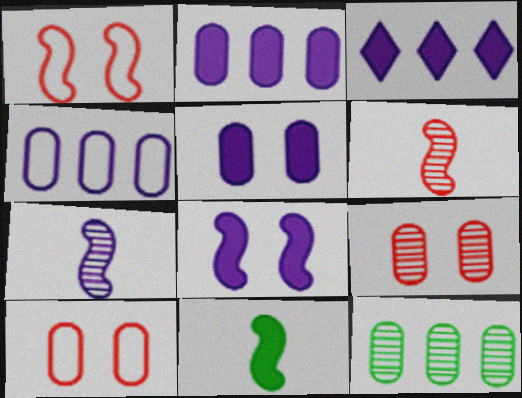[]